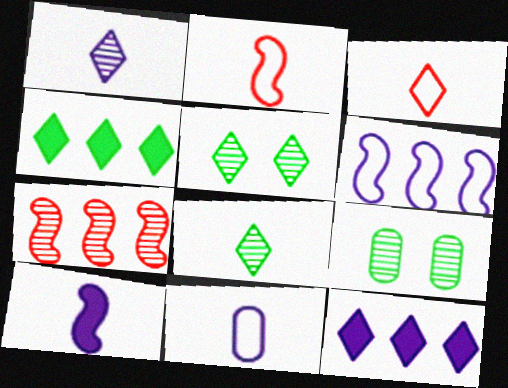[[1, 7, 9], 
[1, 10, 11], 
[2, 9, 12], 
[3, 5, 12]]